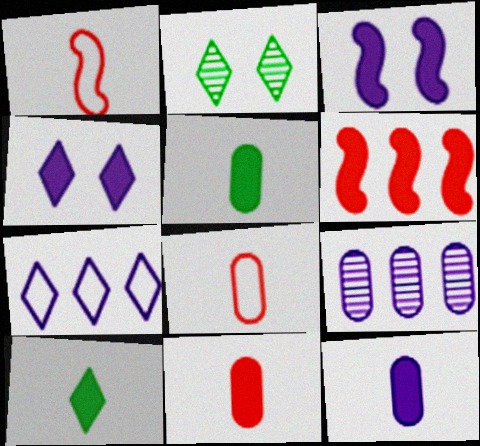[[4, 5, 6], 
[5, 11, 12]]